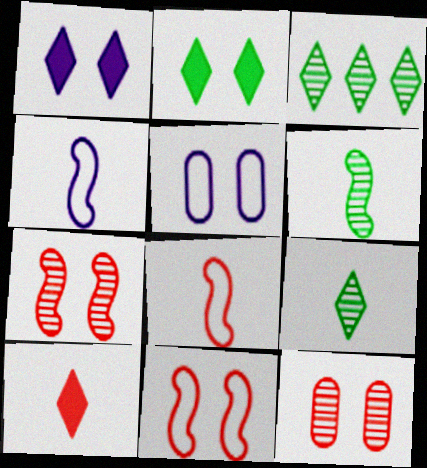[[2, 5, 7]]